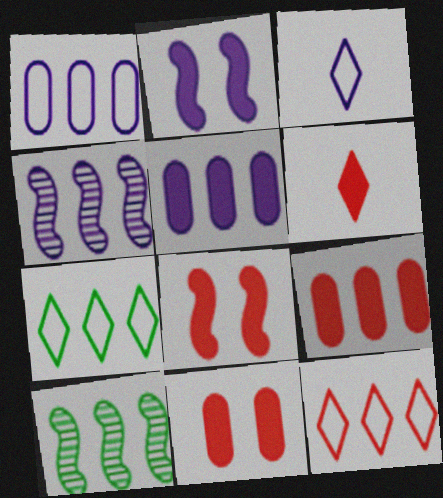[[3, 10, 11], 
[4, 7, 9], 
[5, 10, 12], 
[6, 8, 9]]